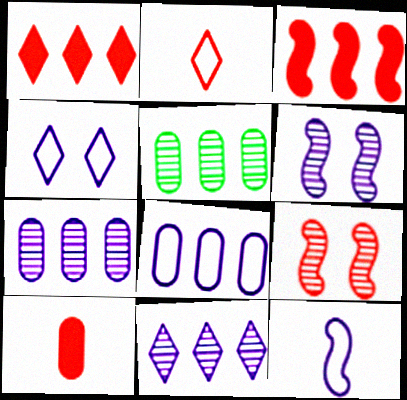[[4, 8, 12]]